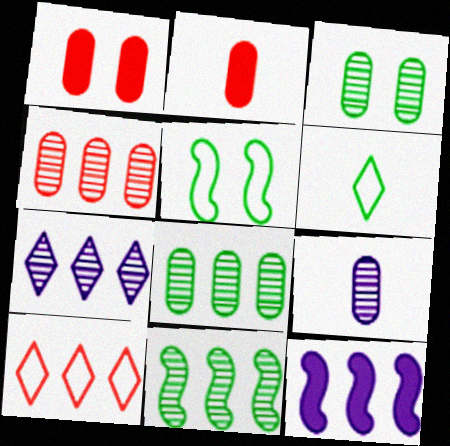[[2, 5, 7], 
[3, 4, 9], 
[4, 7, 11], 
[8, 10, 12]]